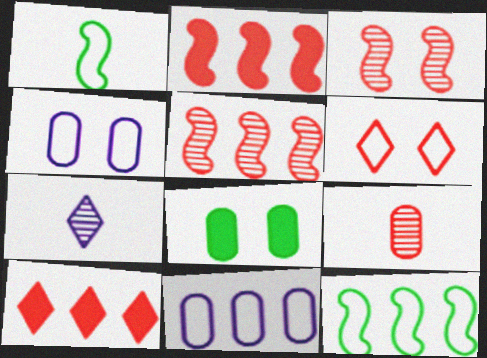[[1, 6, 11], 
[2, 6, 9], 
[8, 9, 11]]